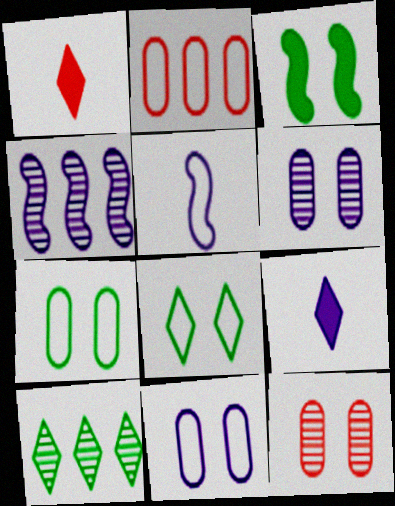[[1, 4, 7], 
[2, 5, 8], 
[4, 9, 11]]